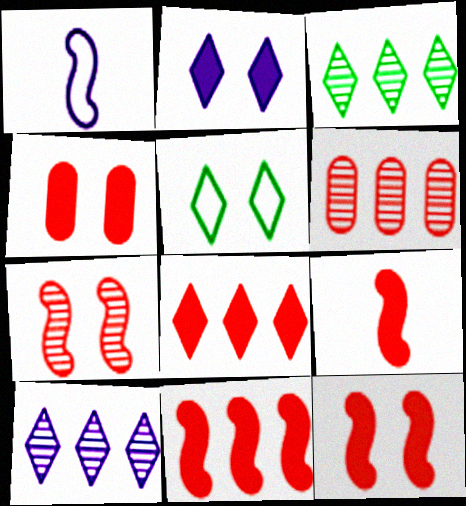[[1, 3, 4], 
[4, 8, 9], 
[9, 11, 12]]